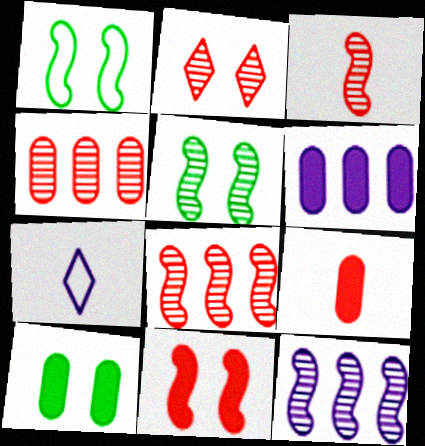[[2, 3, 4], 
[3, 5, 12], 
[6, 9, 10], 
[7, 8, 10]]